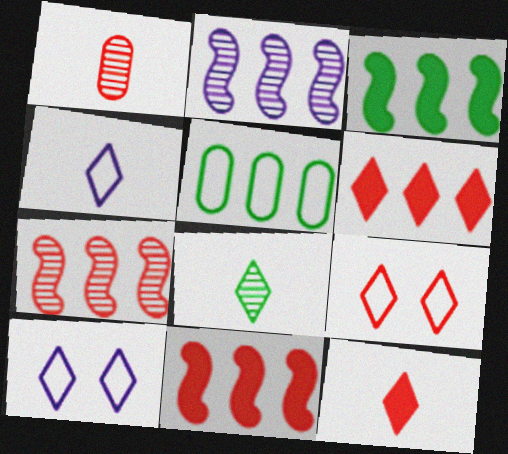[[1, 3, 10], 
[1, 9, 11], 
[2, 5, 6], 
[4, 8, 12], 
[6, 8, 10]]